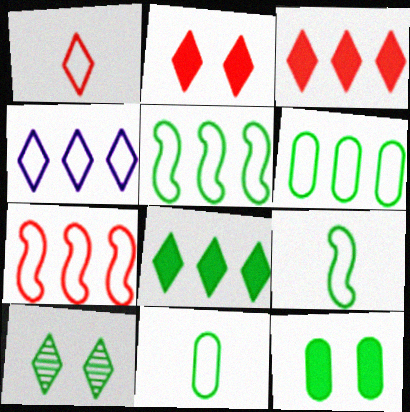[[4, 6, 7]]